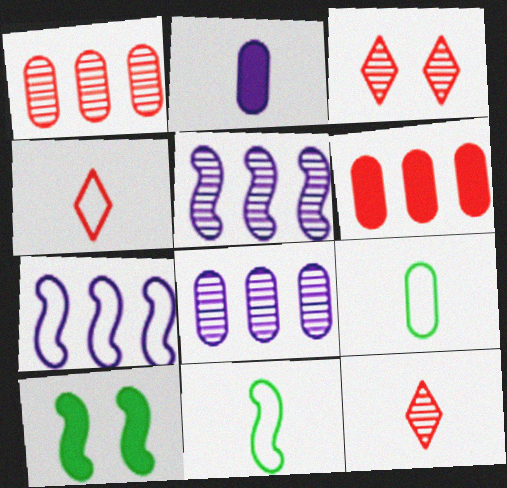[[2, 11, 12], 
[4, 8, 10]]